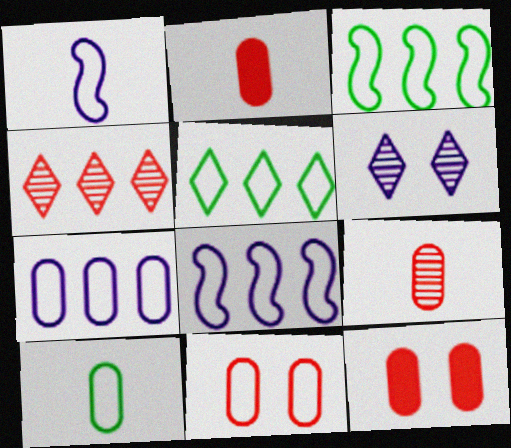[[1, 5, 11], 
[2, 3, 6], 
[7, 10, 11]]